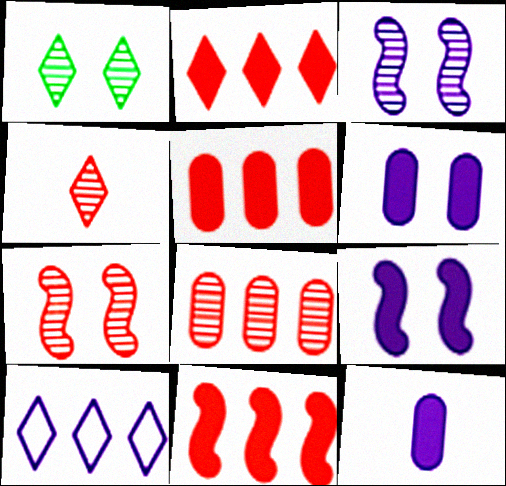[[2, 5, 11], 
[3, 10, 12], 
[4, 7, 8]]